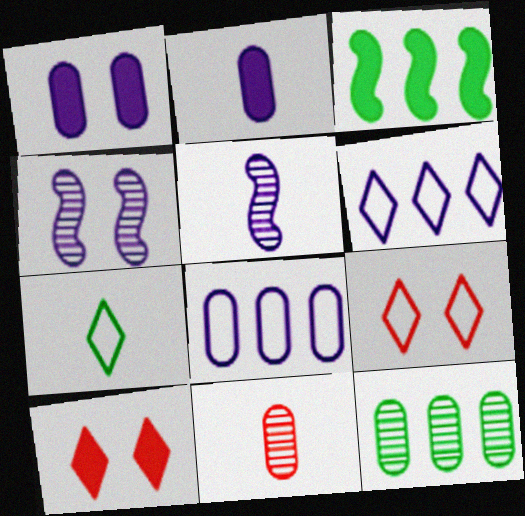[[1, 5, 6], 
[2, 3, 10], 
[2, 4, 6], 
[6, 7, 9]]